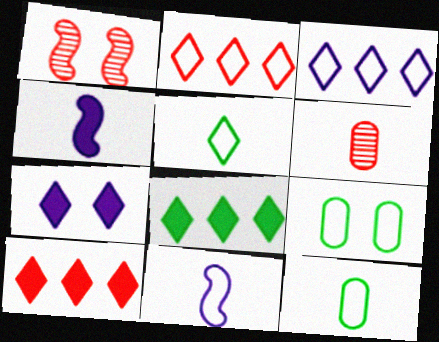[[1, 7, 9], 
[2, 9, 11], 
[4, 5, 6]]